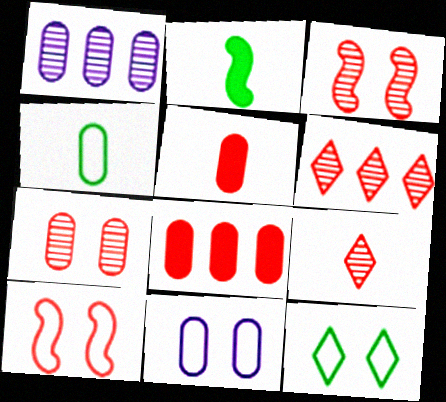[[2, 6, 11], 
[5, 6, 10], 
[8, 9, 10], 
[10, 11, 12]]